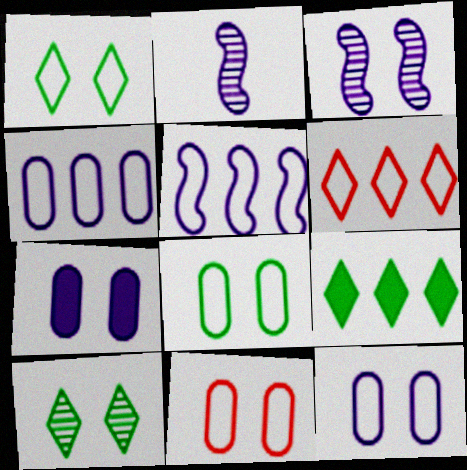[[2, 9, 11], 
[8, 11, 12]]